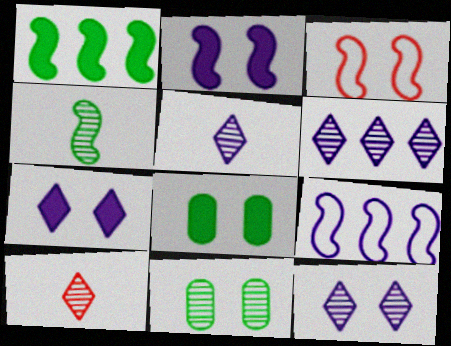[[3, 7, 11], 
[3, 8, 12], 
[5, 6, 12], 
[8, 9, 10]]